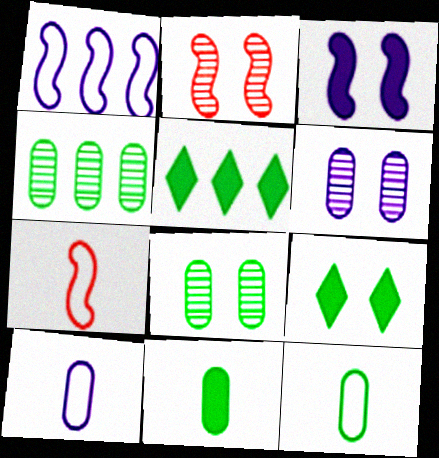[[2, 5, 10], 
[5, 6, 7]]